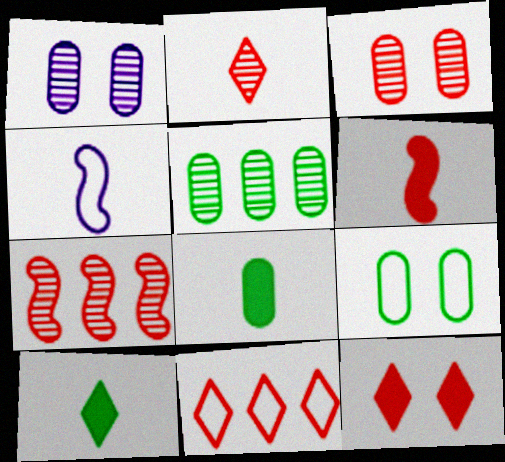[[2, 3, 7], 
[2, 4, 8], 
[2, 11, 12], 
[3, 6, 11], 
[4, 5, 12], 
[4, 9, 11], 
[5, 8, 9]]